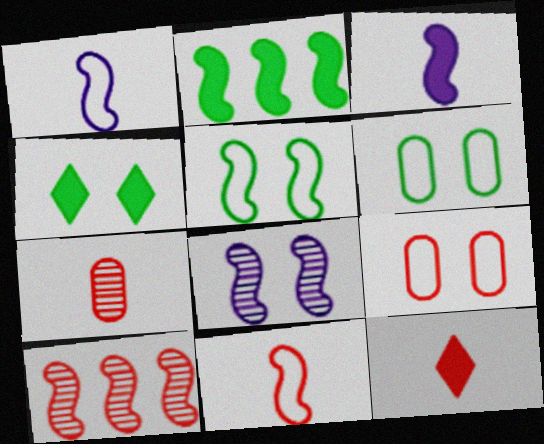[[2, 8, 11], 
[3, 5, 10], 
[4, 8, 9], 
[7, 11, 12], 
[9, 10, 12]]